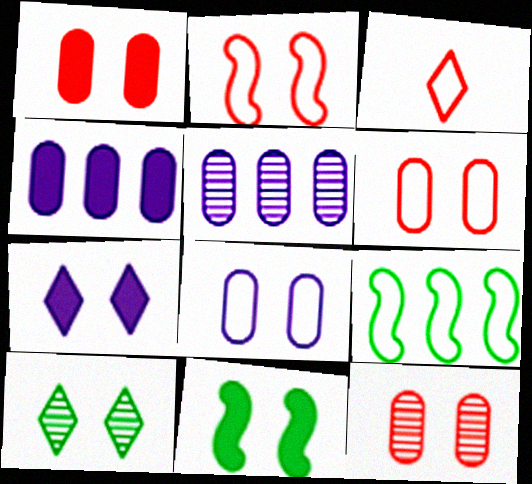[[1, 6, 12], 
[1, 7, 11], 
[3, 5, 11], 
[3, 8, 9]]